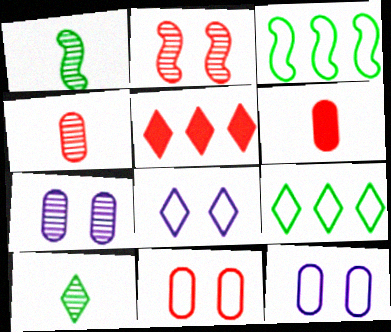[[1, 5, 12], 
[5, 8, 10]]